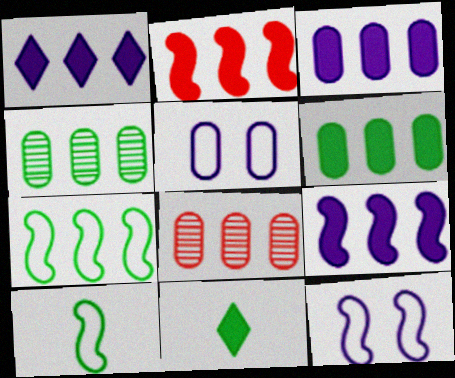[[1, 2, 6], 
[1, 3, 9], 
[1, 7, 8], 
[8, 11, 12]]